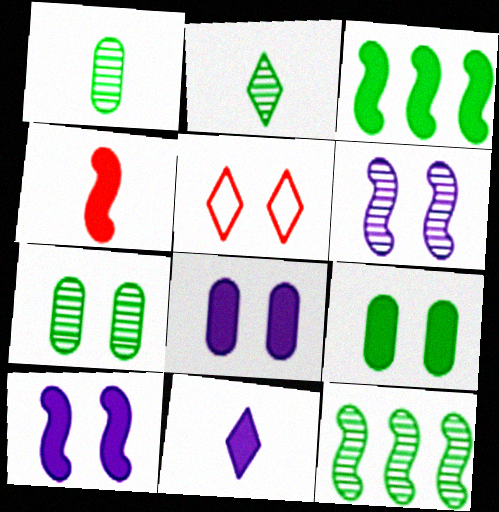[[2, 7, 12], 
[3, 4, 10], 
[5, 6, 9], 
[5, 7, 10]]